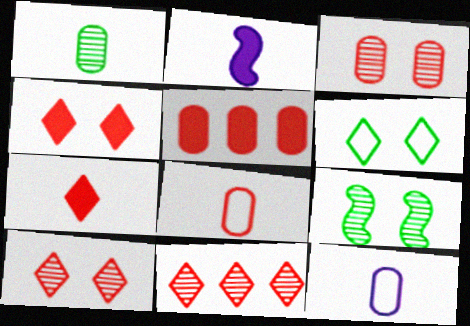[[3, 5, 8]]